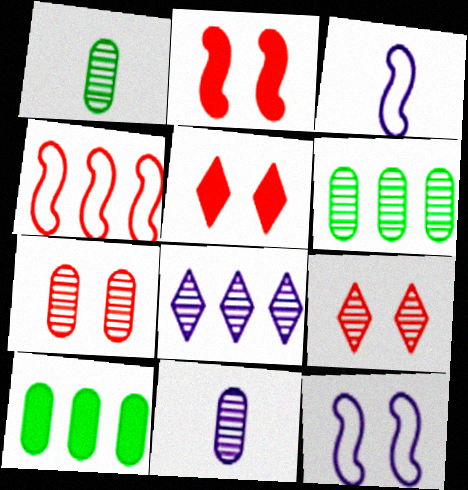[[3, 5, 6], 
[3, 9, 10], 
[4, 8, 10], 
[6, 7, 11]]